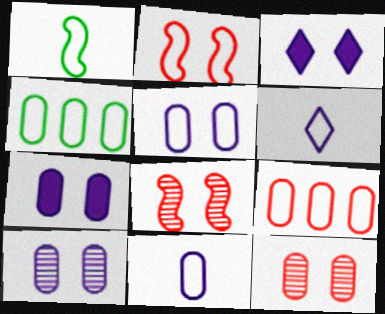[[2, 4, 6], 
[5, 7, 10]]